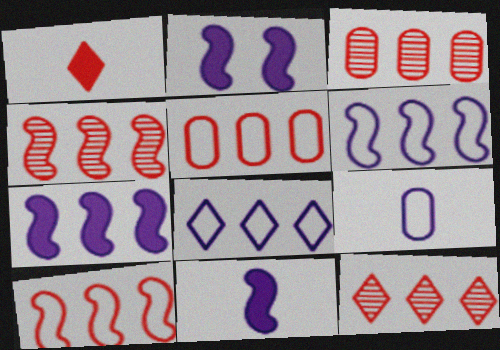[[2, 7, 11], 
[3, 4, 12]]